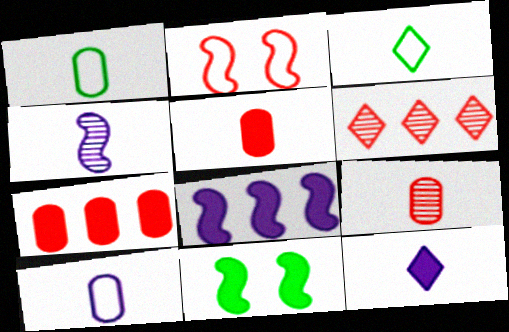[[2, 5, 6], 
[3, 4, 5], 
[4, 10, 12], 
[6, 10, 11], 
[7, 11, 12]]